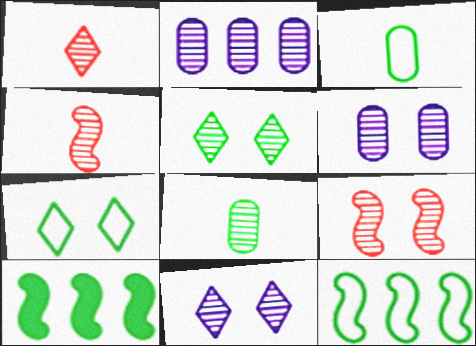[[2, 4, 5], 
[3, 5, 10], 
[3, 7, 12], 
[5, 6, 9], 
[7, 8, 10]]